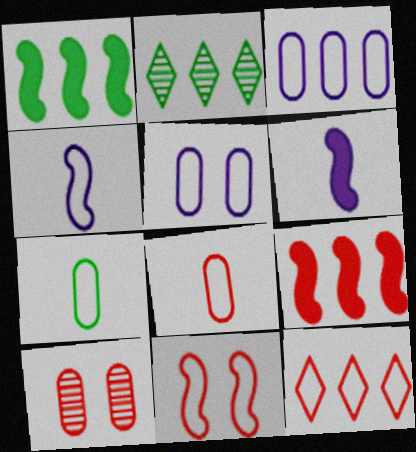[[2, 3, 9], 
[8, 11, 12]]